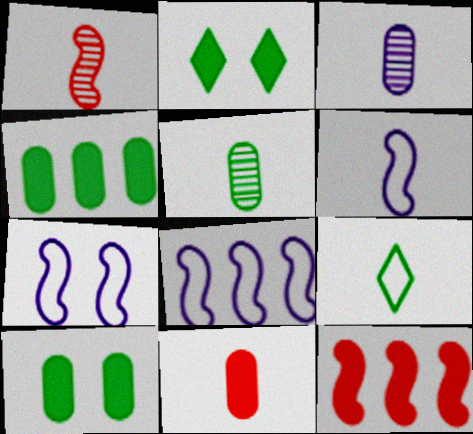[[6, 7, 8]]